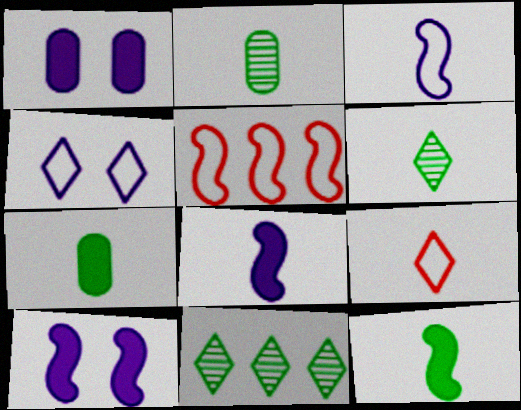[[1, 5, 6], 
[2, 8, 9]]